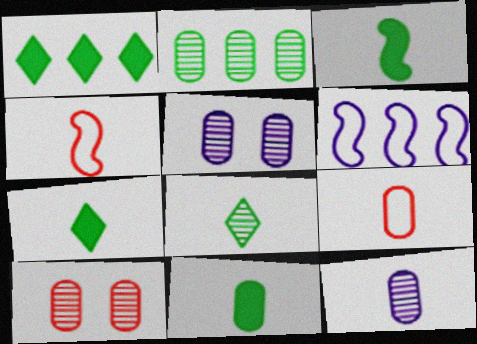[[1, 4, 5], 
[2, 10, 12], 
[3, 7, 11], 
[4, 7, 12], 
[6, 7, 10], 
[9, 11, 12]]